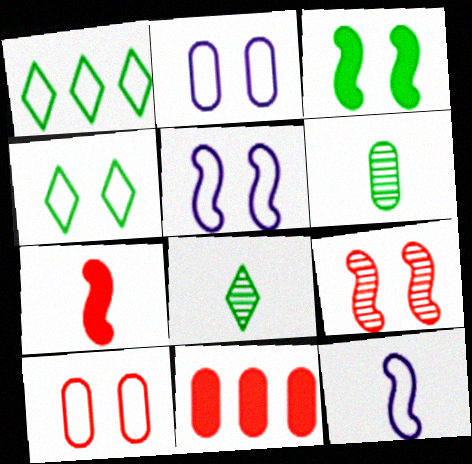[[1, 3, 6], 
[1, 10, 12], 
[2, 6, 11], 
[3, 5, 9], 
[4, 5, 10], 
[5, 8, 11]]